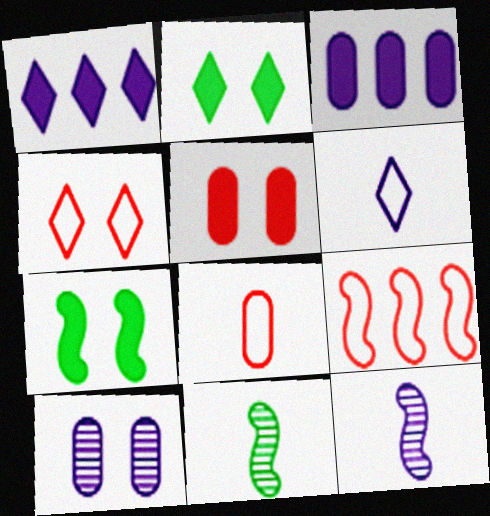[[3, 4, 11], 
[4, 7, 10], 
[4, 8, 9], 
[7, 9, 12]]